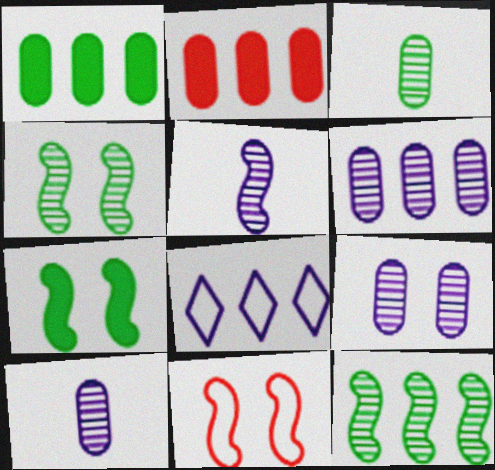[[2, 8, 12], 
[6, 9, 10]]